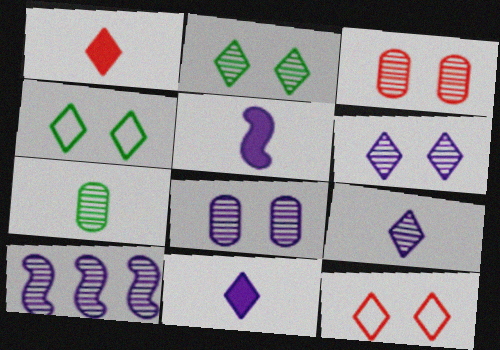[[8, 9, 10]]